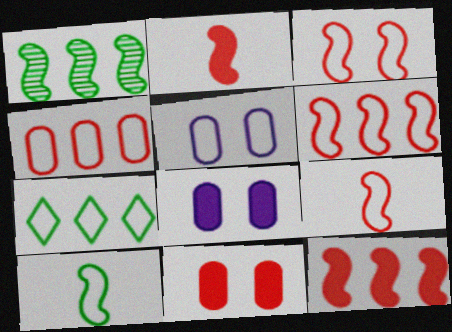[[3, 6, 9], 
[5, 7, 9]]